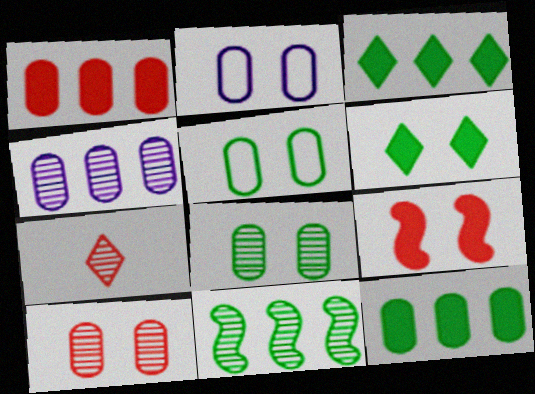[]